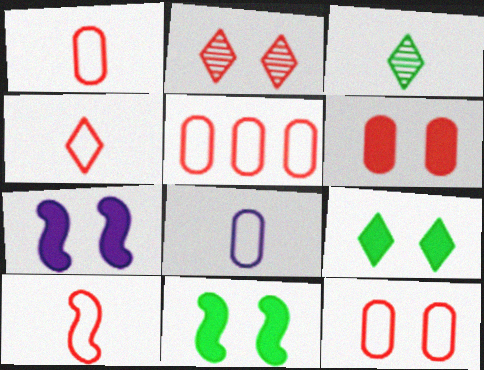[[1, 4, 10], 
[1, 5, 12], 
[3, 5, 7], 
[6, 7, 9]]